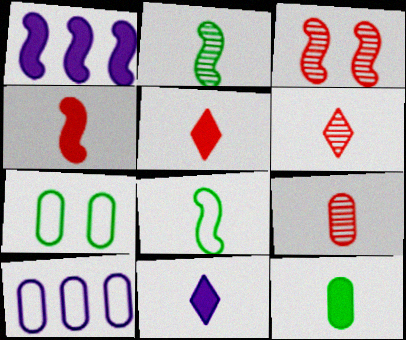[[1, 3, 8], 
[1, 6, 7], 
[4, 11, 12], 
[8, 9, 11]]